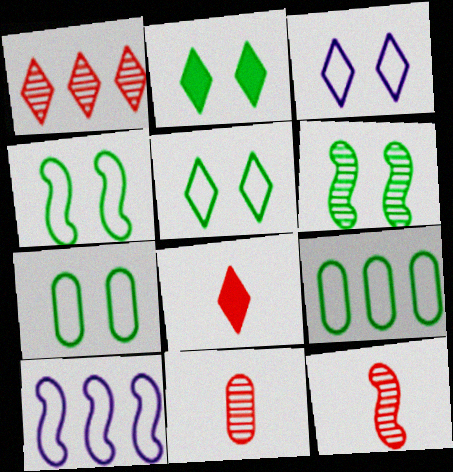[[2, 6, 7], 
[2, 10, 11], 
[4, 5, 7]]